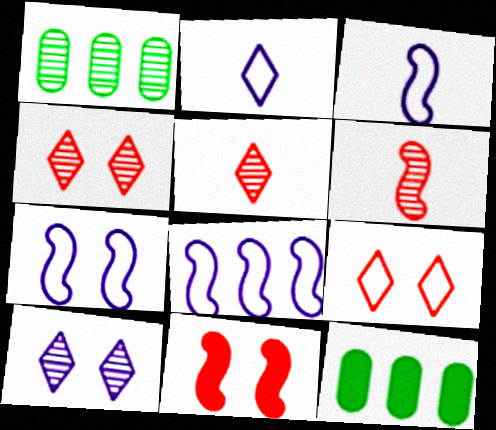[[1, 2, 11], 
[1, 6, 10], 
[3, 4, 12], 
[3, 7, 8], 
[5, 7, 12]]